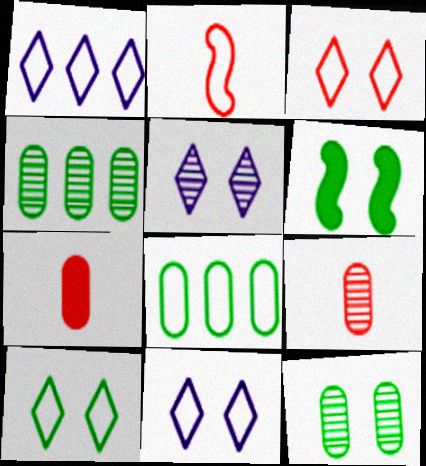[[1, 6, 9], 
[2, 8, 11], 
[3, 10, 11], 
[6, 10, 12]]